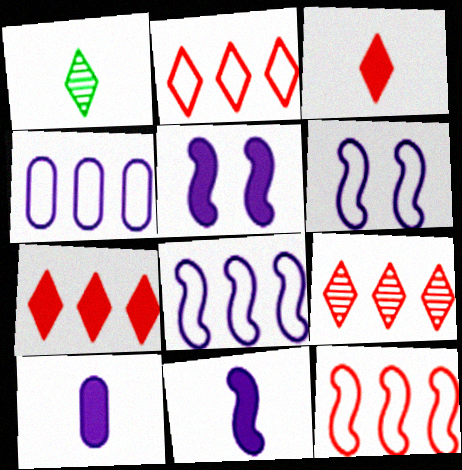[[2, 7, 9]]